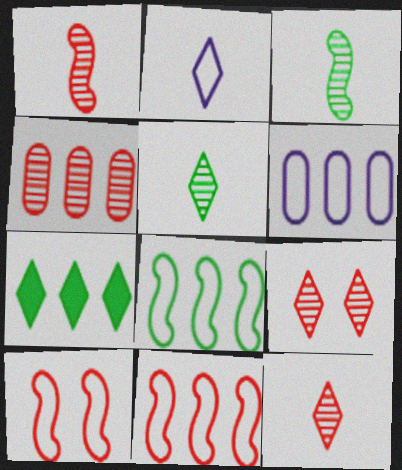[[1, 4, 9], 
[2, 7, 9]]